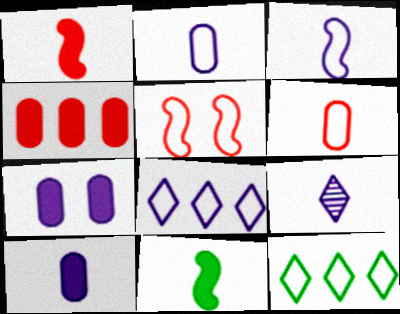[[2, 5, 12], 
[3, 9, 10], 
[6, 9, 11]]